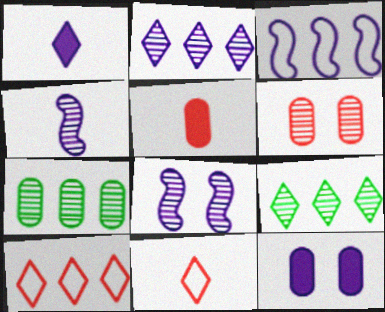[[4, 6, 9]]